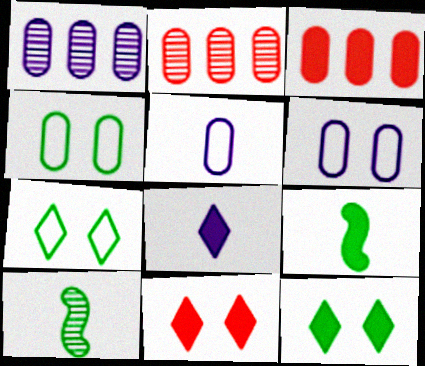[]